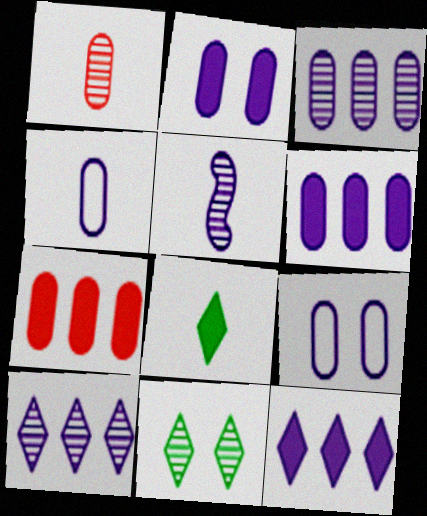[[2, 3, 4], 
[5, 9, 12]]